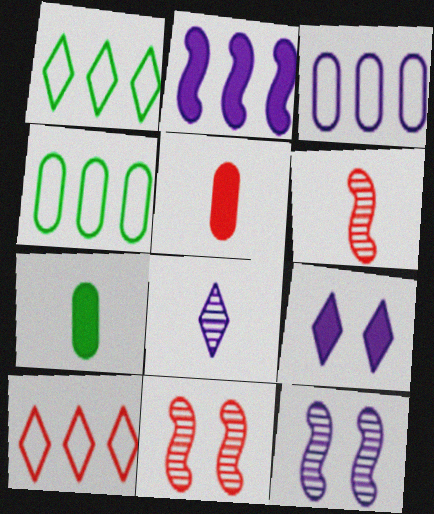[[1, 5, 12], 
[4, 6, 9], 
[5, 10, 11], 
[7, 10, 12]]